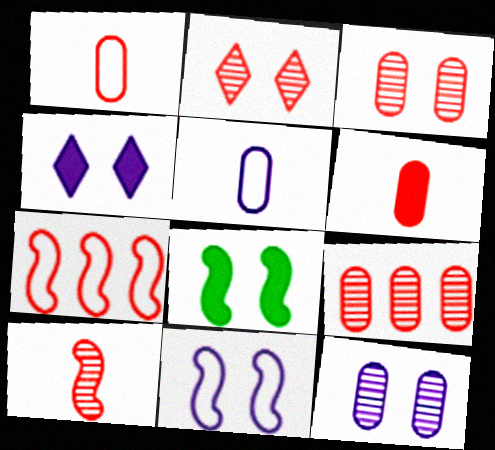[[2, 6, 7], 
[2, 9, 10], 
[4, 11, 12]]